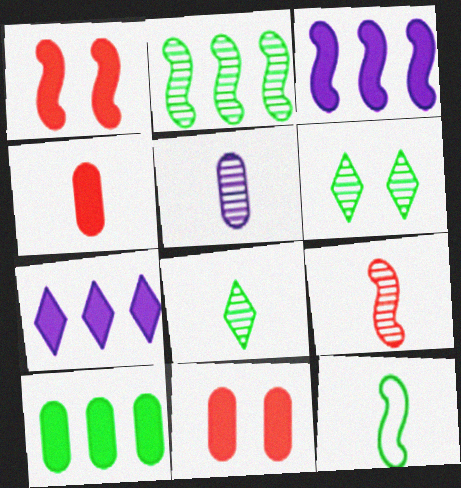[[5, 8, 9], 
[6, 10, 12]]